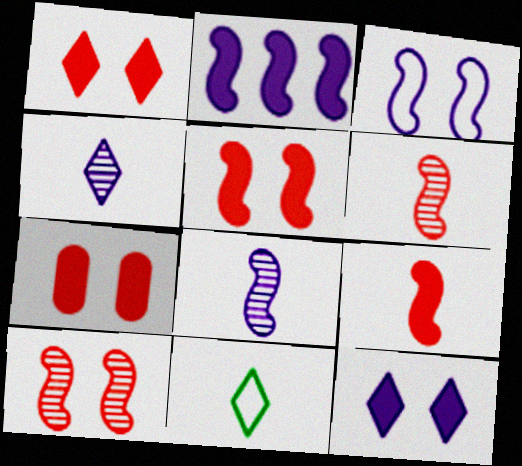[[1, 5, 7], 
[2, 3, 8]]